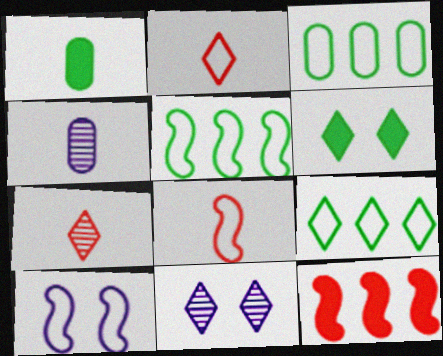[[2, 3, 10], 
[3, 5, 9], 
[5, 8, 10]]